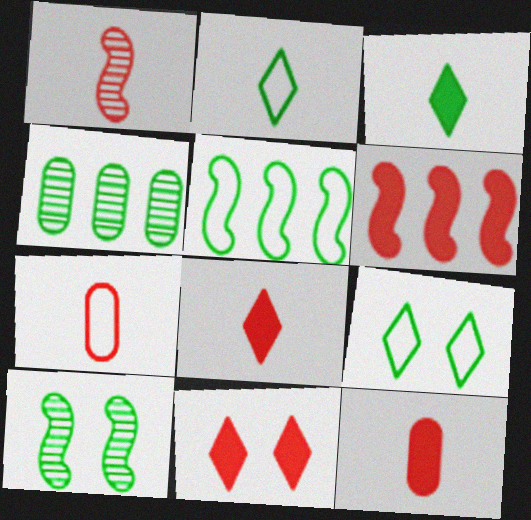[[1, 7, 8], 
[6, 11, 12]]